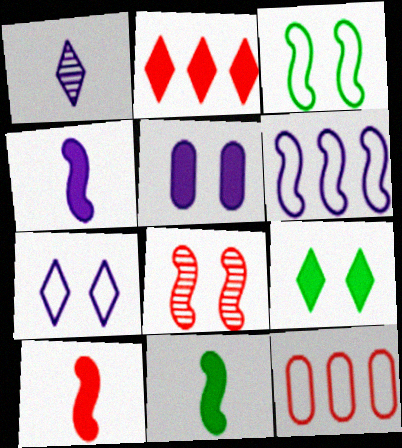[[1, 5, 6], 
[2, 5, 11], 
[4, 10, 11], 
[6, 8, 11]]